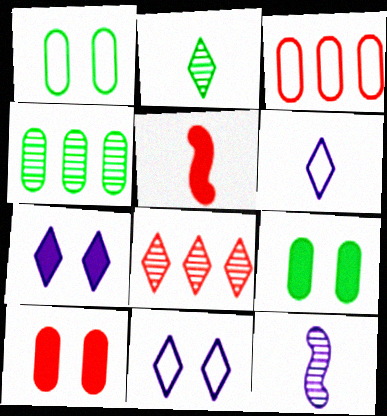[[4, 5, 11]]